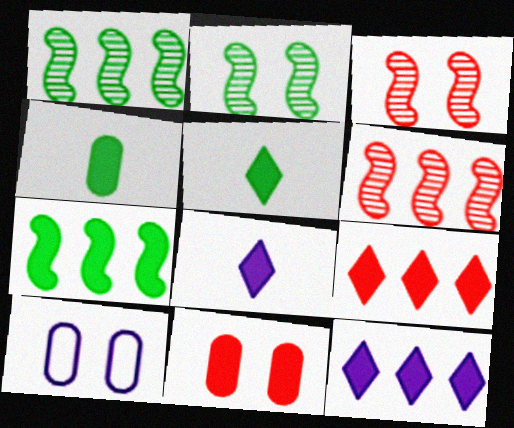[[5, 6, 10], 
[7, 8, 11]]